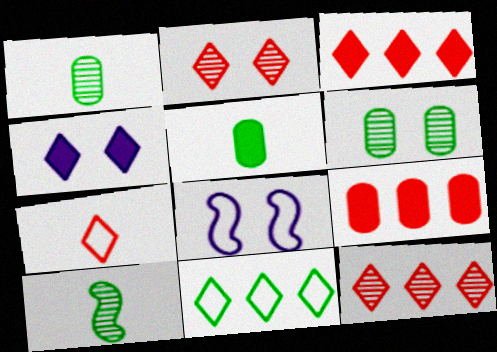[[1, 3, 8], 
[2, 3, 7], 
[5, 8, 12]]